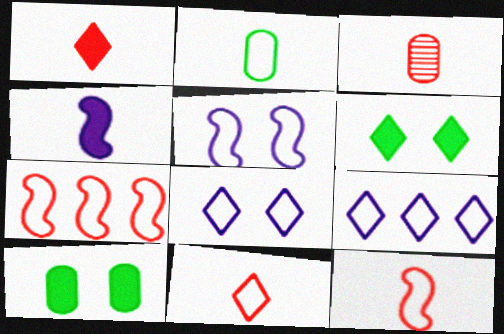[[1, 3, 12], 
[2, 7, 8]]